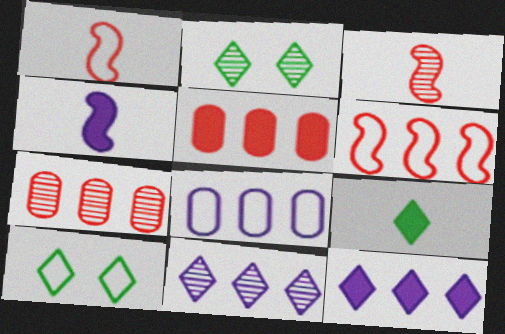[[1, 8, 10], 
[4, 7, 10]]